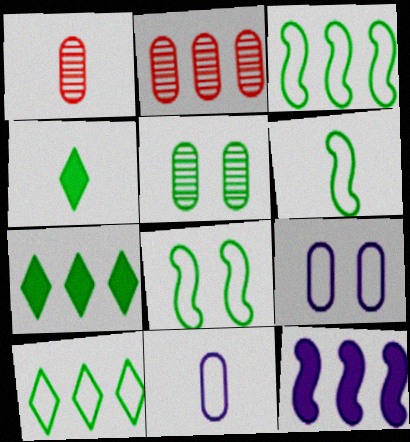[[2, 10, 12], 
[3, 4, 5], 
[3, 6, 8], 
[5, 6, 7]]